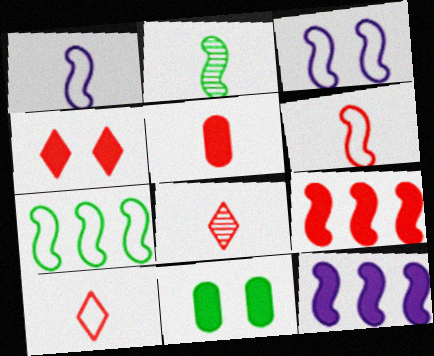[[2, 3, 9], 
[3, 6, 7], 
[4, 5, 9], 
[5, 6, 8]]